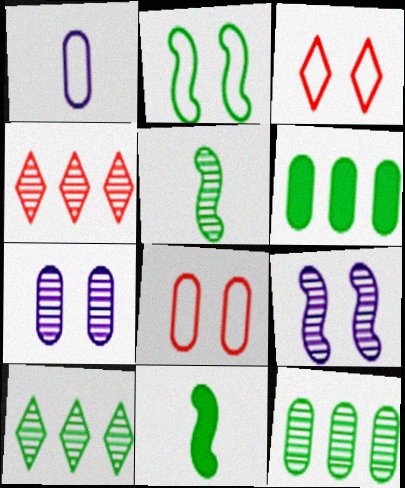[[4, 5, 7]]